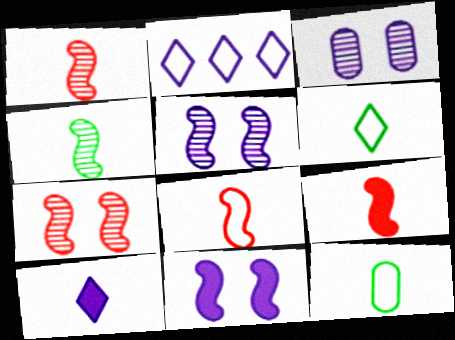[[1, 8, 9], 
[1, 10, 12]]